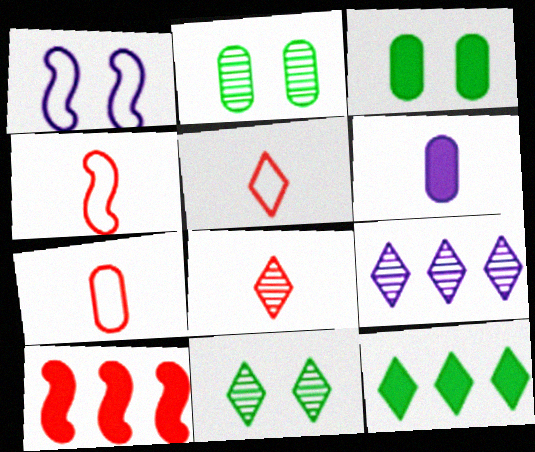[[1, 6, 9], 
[3, 4, 9], 
[4, 5, 7], 
[8, 9, 11]]